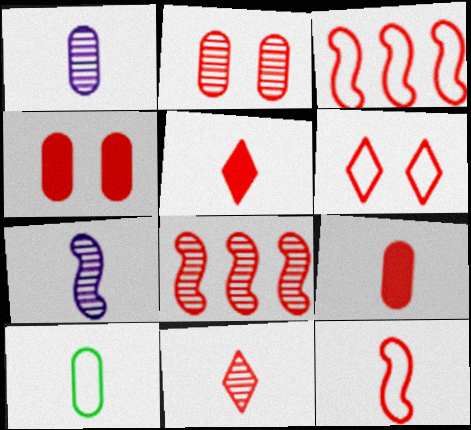[[1, 9, 10], 
[2, 3, 5], 
[2, 8, 11], 
[3, 4, 11], 
[5, 7, 10], 
[6, 8, 9], 
[9, 11, 12]]